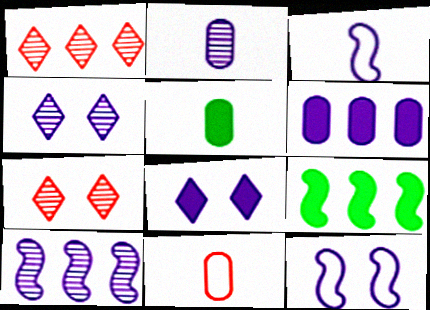[[1, 5, 12], 
[2, 4, 10], 
[2, 5, 11], 
[3, 4, 6], 
[4, 9, 11]]